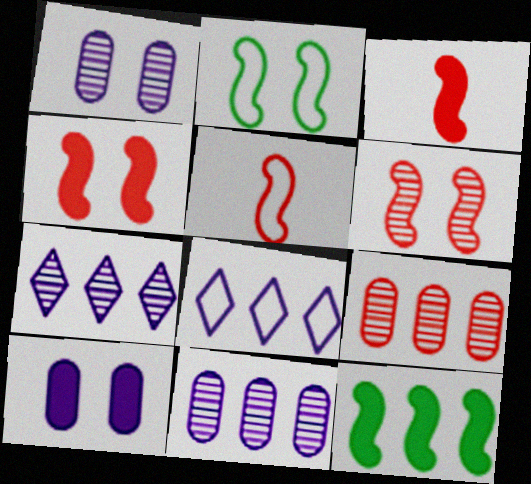[[8, 9, 12]]